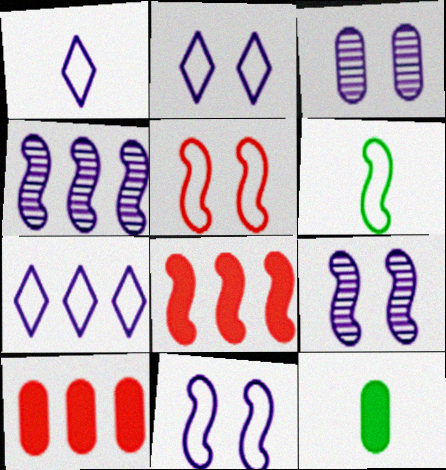[[1, 2, 7], 
[6, 8, 9]]